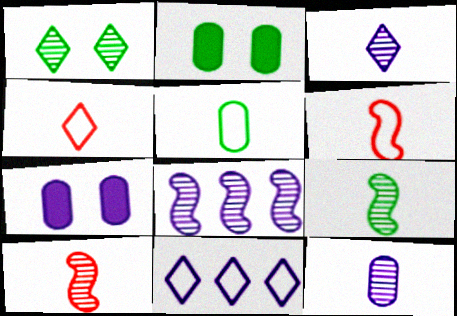[[2, 4, 8], 
[2, 10, 11]]